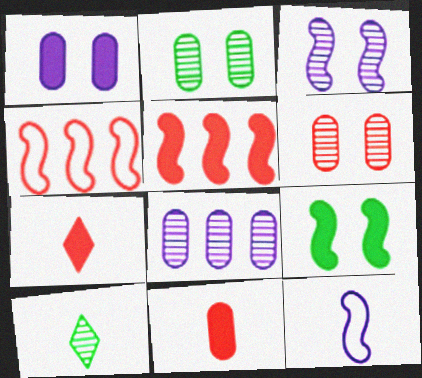[[1, 4, 10], 
[4, 6, 7], 
[10, 11, 12]]